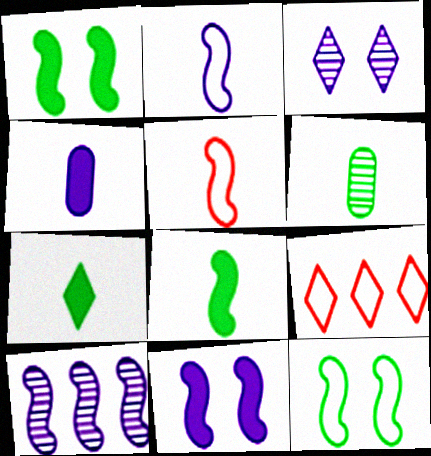[[1, 5, 10], 
[2, 10, 11], 
[3, 7, 9], 
[6, 9, 11]]